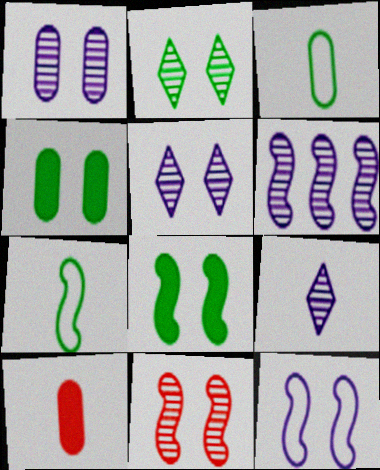[[1, 2, 11], 
[1, 6, 9], 
[7, 9, 10], 
[8, 11, 12]]